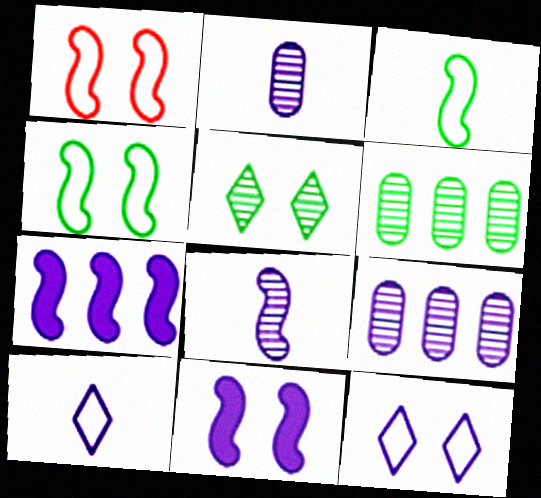[[2, 7, 12], 
[9, 10, 11]]